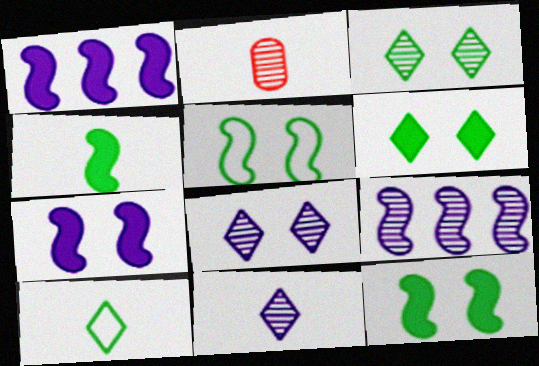[[2, 3, 9]]